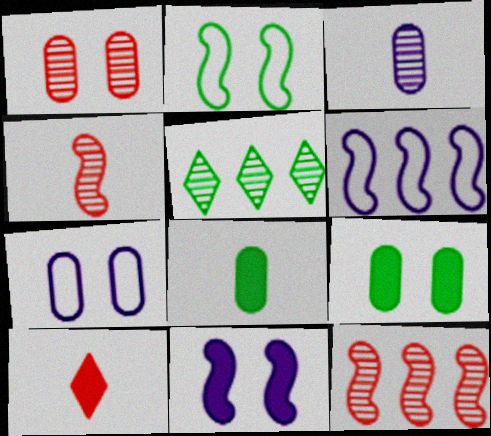[[1, 7, 9], 
[2, 5, 8]]